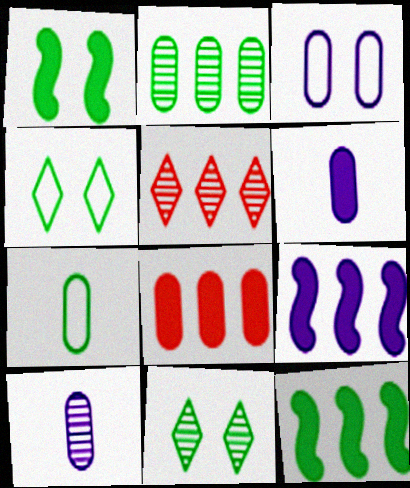[[7, 11, 12]]